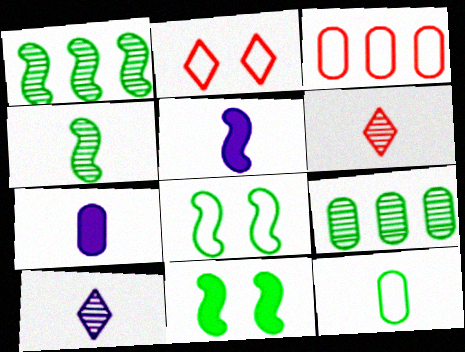[[1, 2, 7], 
[2, 5, 9], 
[3, 10, 11], 
[5, 6, 12]]